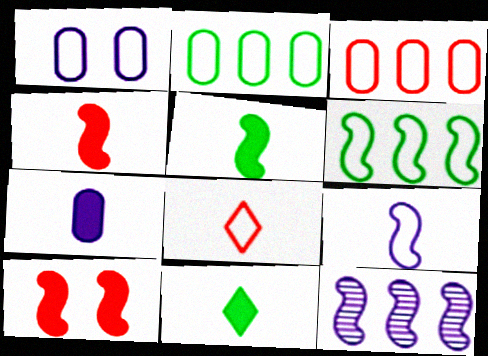[[1, 6, 8], 
[4, 7, 11]]